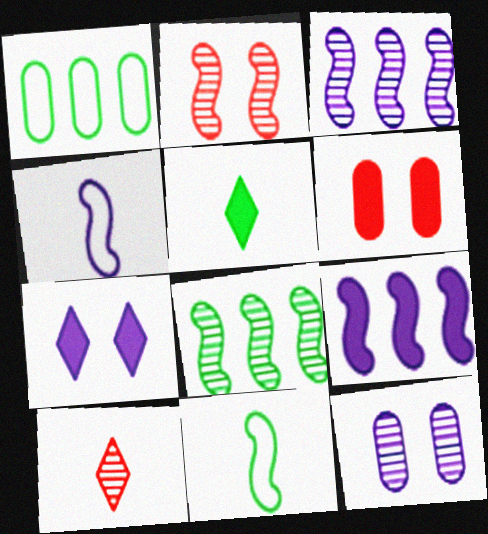[[2, 9, 11], 
[5, 6, 9], 
[8, 10, 12]]